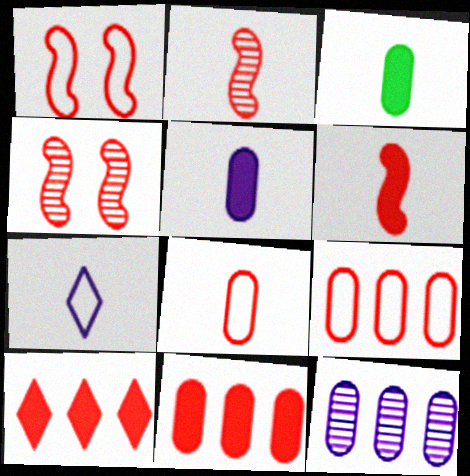[[2, 3, 7], 
[4, 8, 10]]